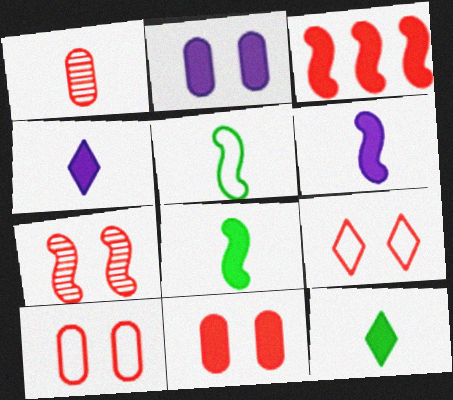[[1, 3, 9], 
[1, 4, 5], 
[2, 3, 12], 
[7, 9, 11]]